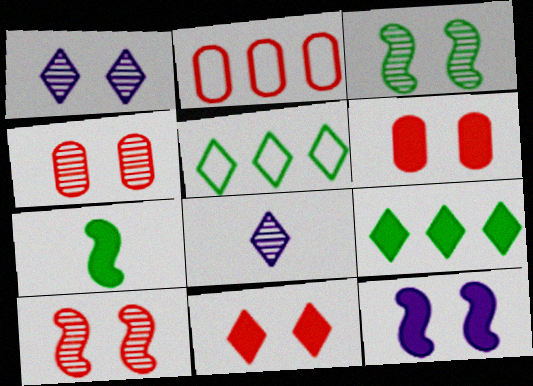[[1, 2, 7], 
[1, 3, 4], 
[5, 8, 11]]